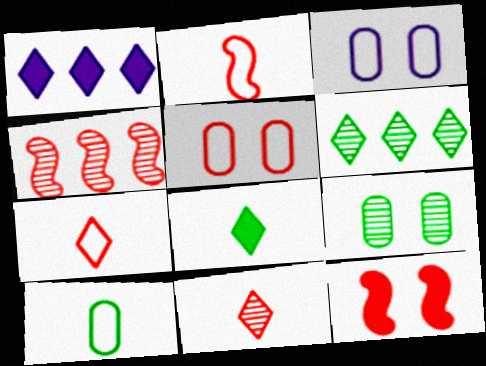[[1, 2, 9], 
[2, 4, 12], 
[3, 4, 8]]